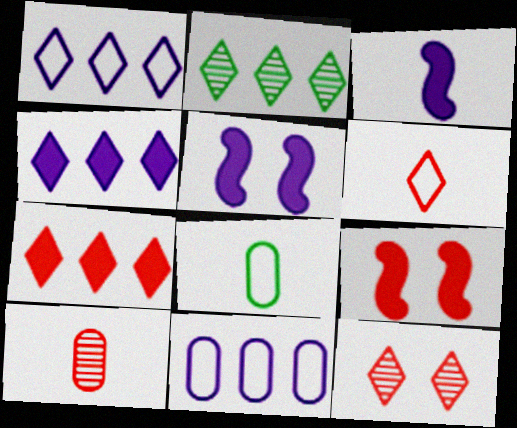[[1, 2, 7], 
[6, 7, 12]]